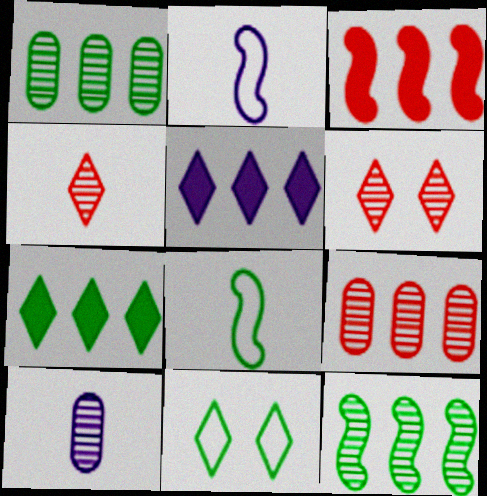[[3, 10, 11], 
[4, 5, 11], 
[6, 10, 12]]